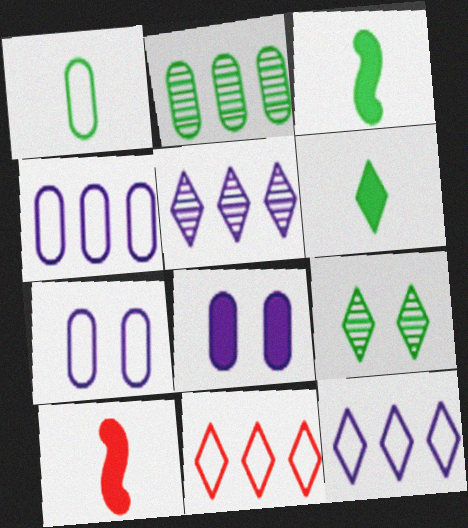[[4, 9, 10]]